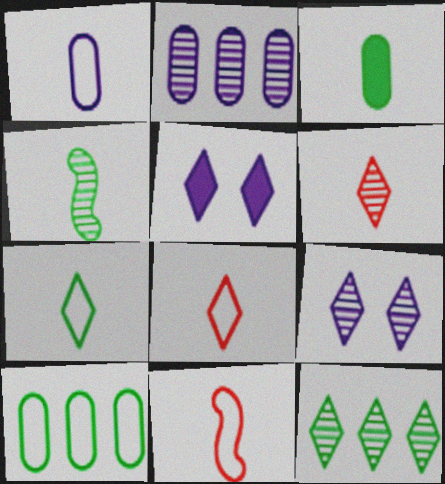[[1, 7, 11], 
[3, 4, 7], 
[5, 8, 12], 
[6, 9, 12]]